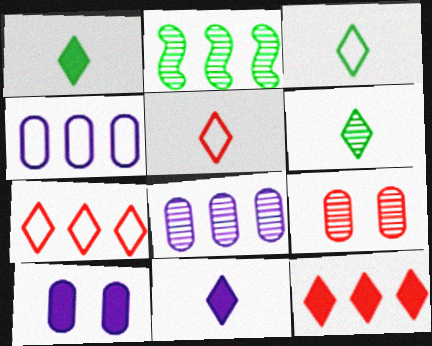[[1, 3, 6], 
[2, 4, 12], 
[2, 5, 10], 
[5, 6, 11]]